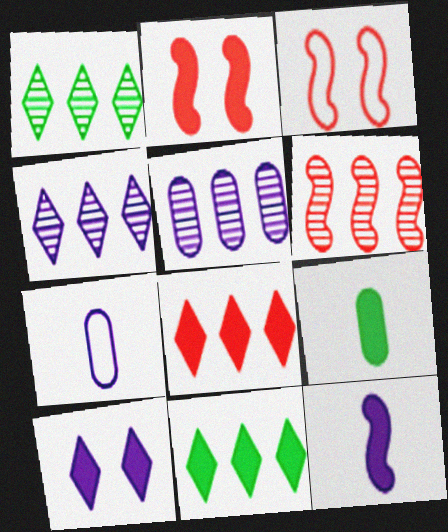[[1, 2, 7], 
[1, 5, 6], 
[3, 4, 9]]